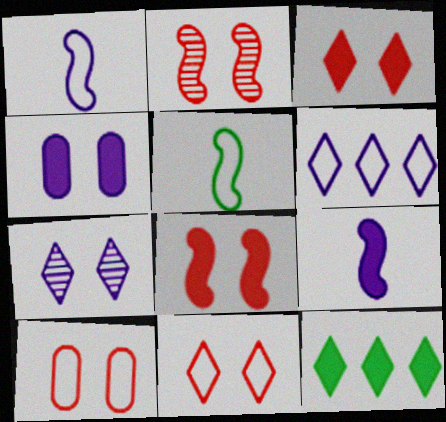[[2, 3, 10], 
[5, 6, 10]]